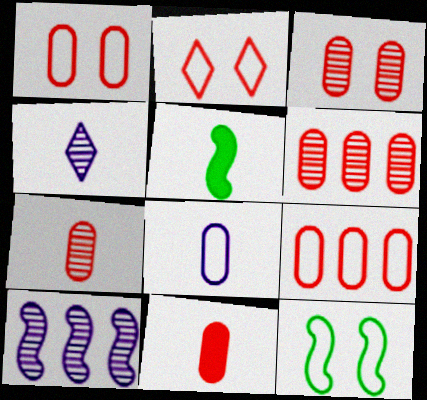[[1, 6, 11], 
[3, 6, 7], 
[3, 9, 11]]